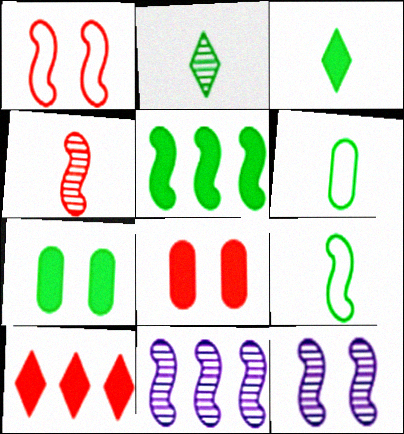[[3, 5, 7], 
[6, 10, 12]]